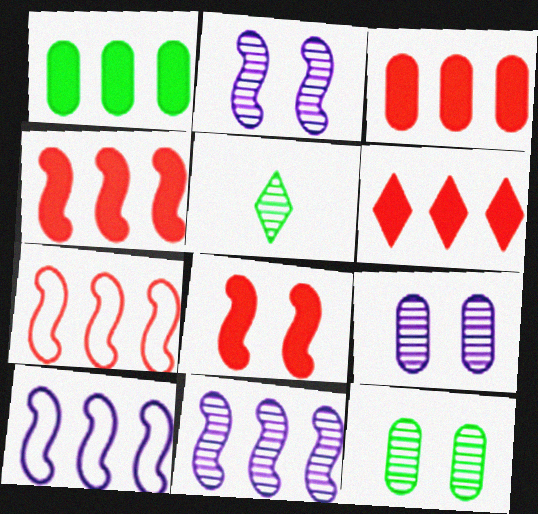[[3, 4, 6]]